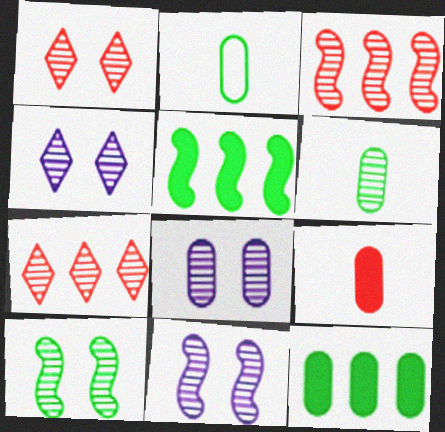[[1, 8, 10], 
[3, 4, 6], 
[4, 8, 11], 
[6, 7, 11]]